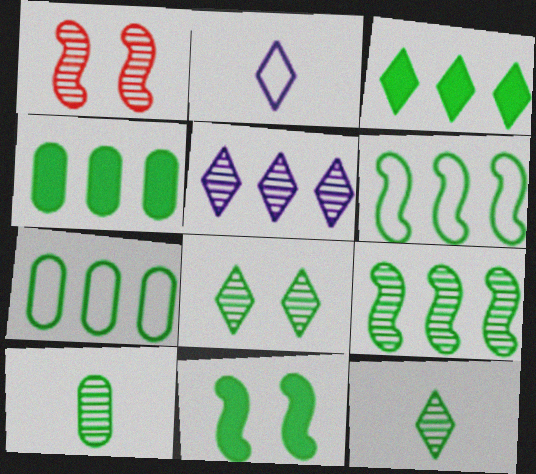[[1, 2, 4], 
[1, 5, 10], 
[3, 7, 9], 
[7, 11, 12], 
[8, 9, 10]]